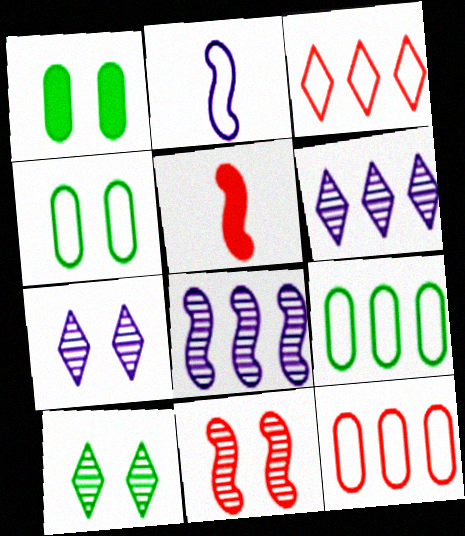[[2, 3, 4], 
[4, 5, 6], 
[5, 7, 9]]